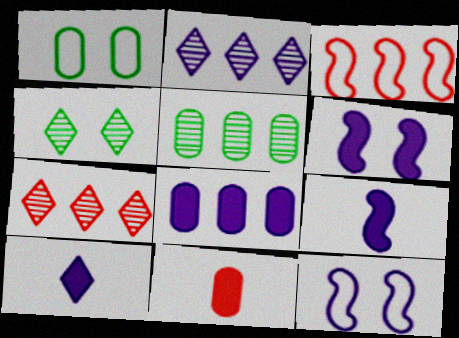[[1, 7, 9], 
[6, 8, 10]]